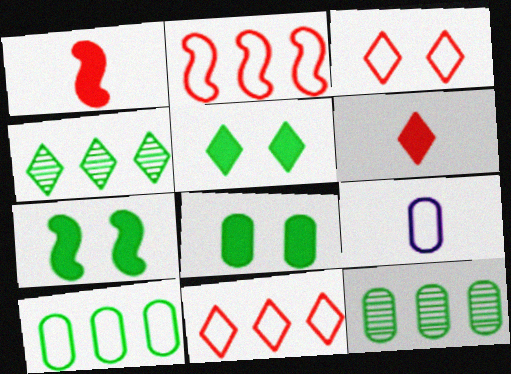[[5, 7, 8]]